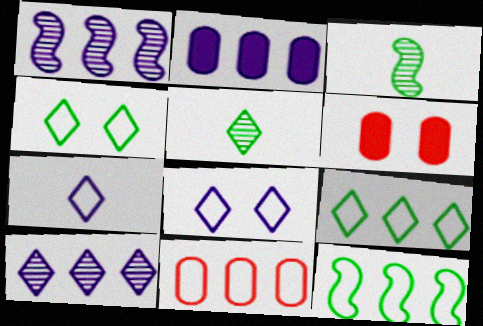[]